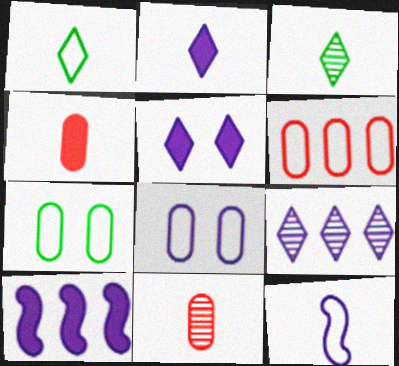[[3, 4, 12]]